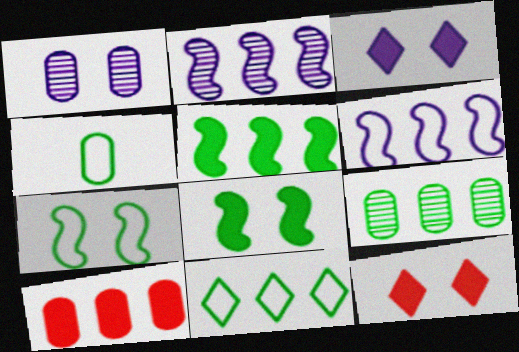[[1, 4, 10], 
[1, 7, 12], 
[2, 4, 12], 
[2, 10, 11], 
[4, 7, 11], 
[5, 9, 11]]